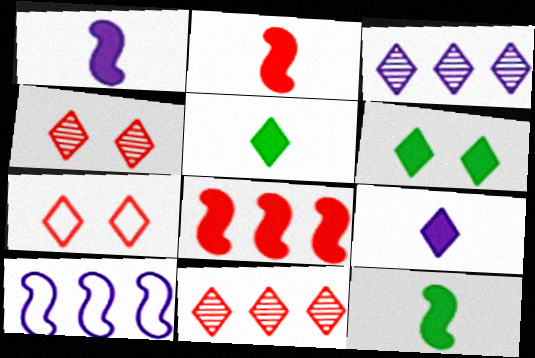[[1, 2, 12], 
[3, 5, 7]]